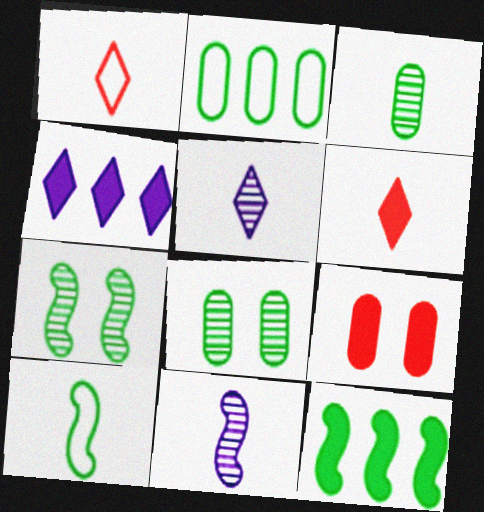[[7, 10, 12]]